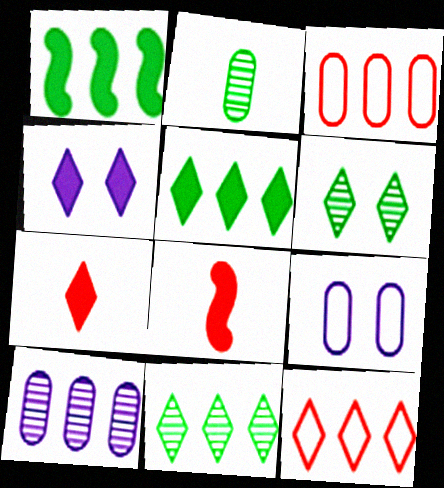[[1, 10, 12], 
[4, 5, 7], 
[8, 9, 11]]